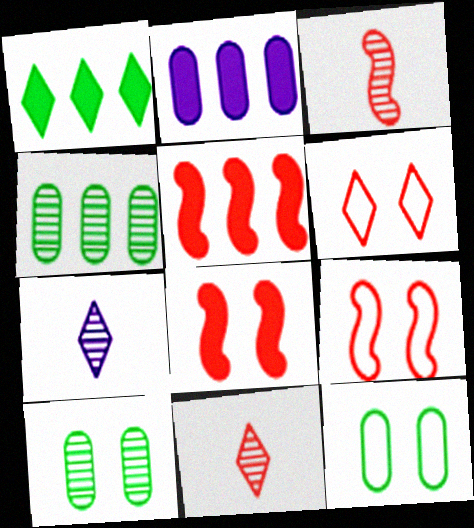[[1, 2, 5], 
[1, 6, 7], 
[3, 5, 9], 
[5, 7, 12]]